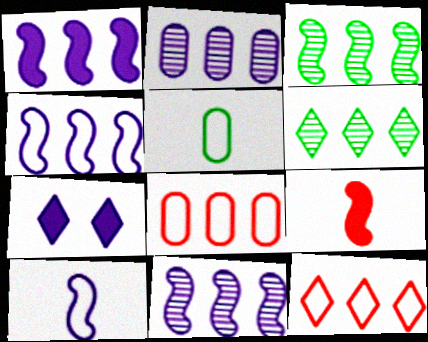[[1, 4, 11], 
[1, 6, 8], 
[2, 7, 10]]